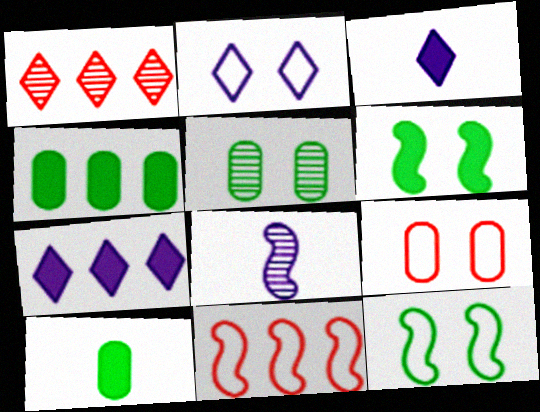[[1, 5, 8], 
[2, 9, 12], 
[3, 5, 11], 
[6, 8, 11]]